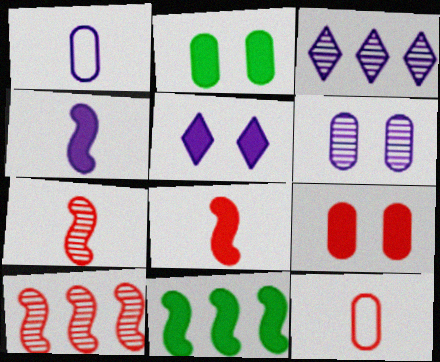[]